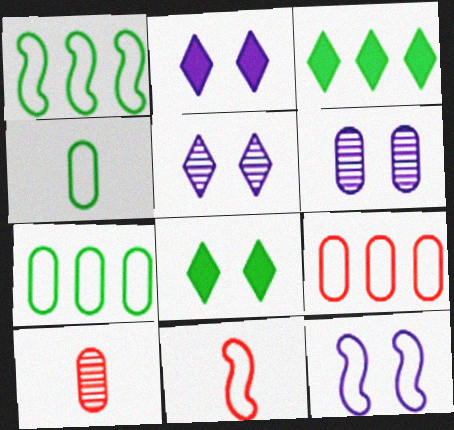[[1, 2, 10], 
[1, 11, 12], 
[2, 6, 12], 
[3, 6, 11], 
[3, 10, 12]]